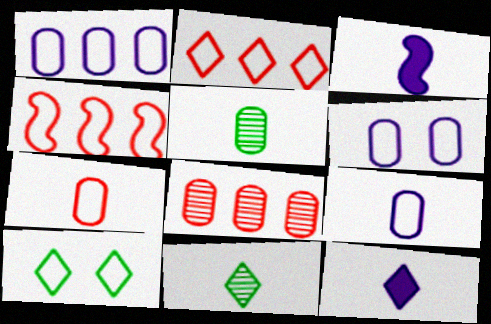[[1, 6, 9], 
[3, 7, 11], 
[3, 8, 10], 
[4, 9, 10]]